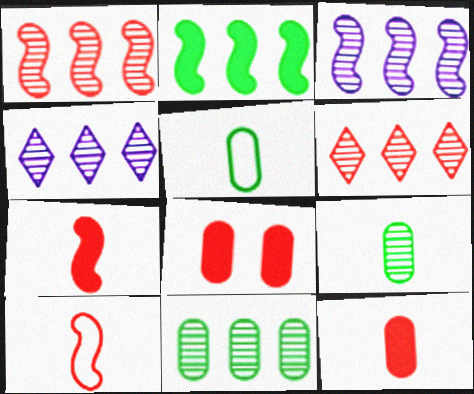[[1, 4, 11], 
[3, 6, 11], 
[6, 8, 10]]